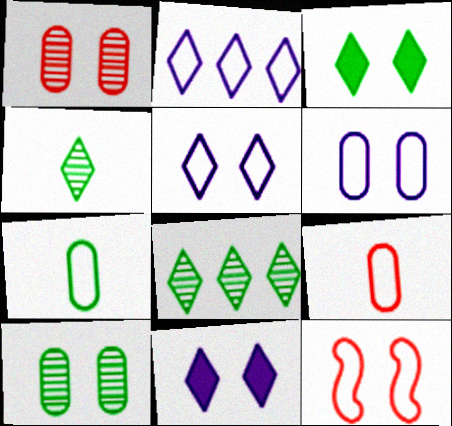[[2, 7, 12], 
[10, 11, 12]]